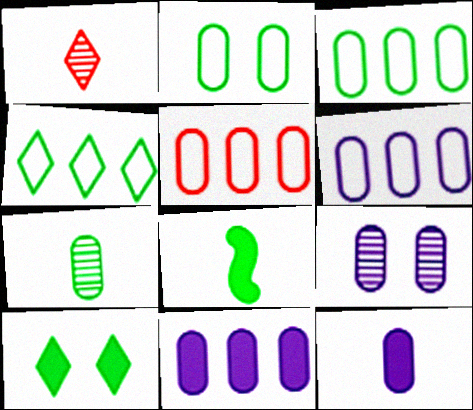[[3, 5, 6], 
[6, 9, 12]]